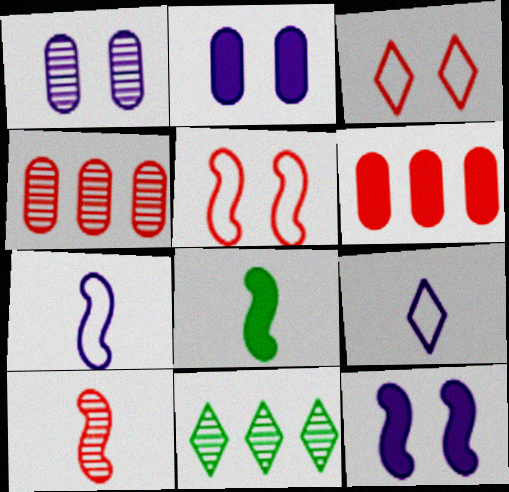[[1, 10, 11], 
[3, 6, 10], 
[7, 8, 10]]